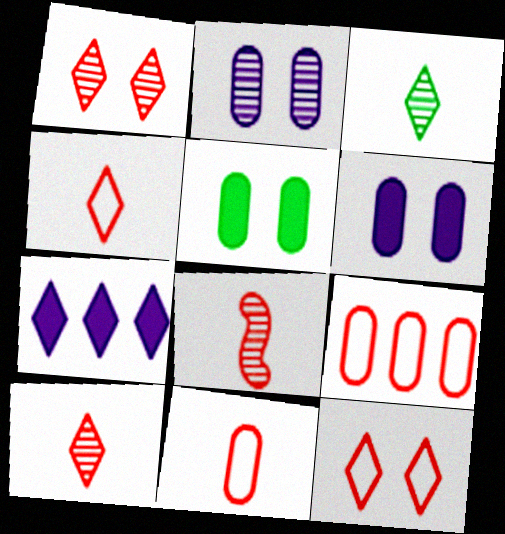[[3, 7, 12]]